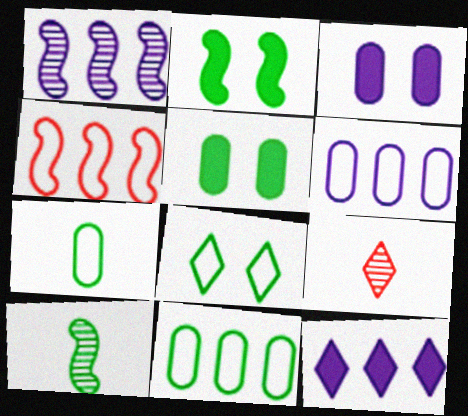[[1, 6, 12], 
[2, 6, 9], 
[8, 9, 12]]